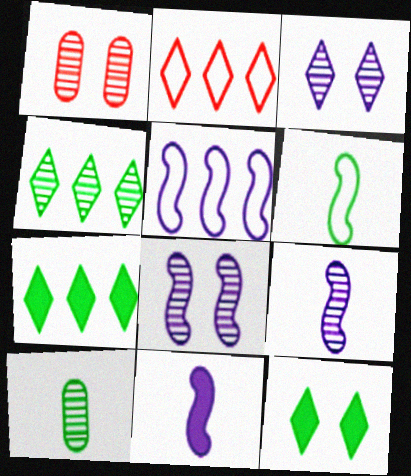[[1, 4, 9], 
[5, 8, 11]]